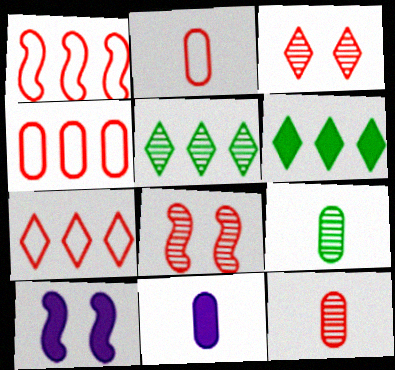[[1, 4, 7], 
[2, 5, 10], 
[2, 9, 11], 
[7, 9, 10]]